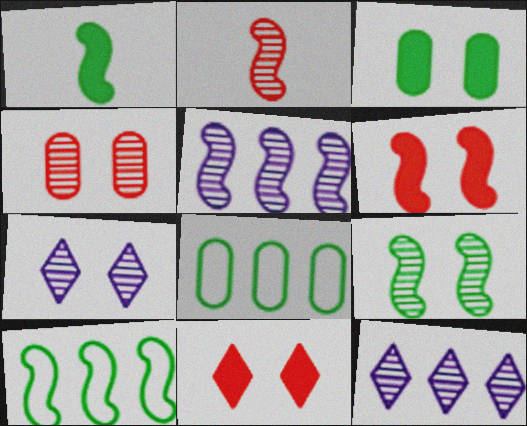[[1, 9, 10], 
[2, 5, 9], 
[4, 7, 9]]